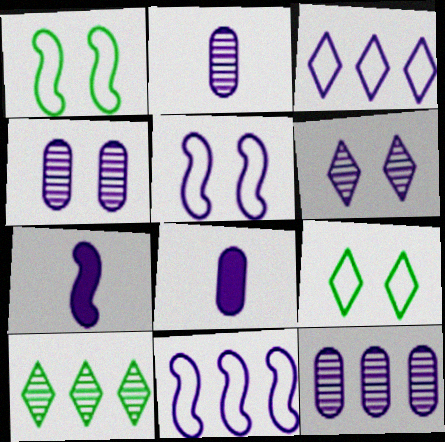[[2, 4, 12], 
[3, 4, 7], 
[6, 8, 11]]